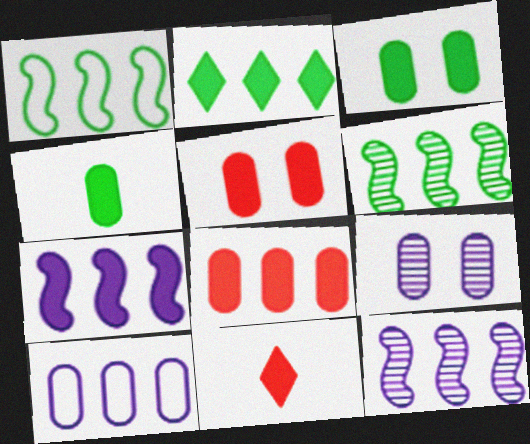[[1, 9, 11], 
[2, 7, 8], 
[3, 7, 11]]